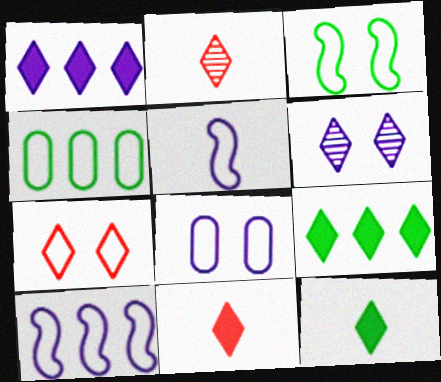[[3, 7, 8], 
[4, 5, 7]]